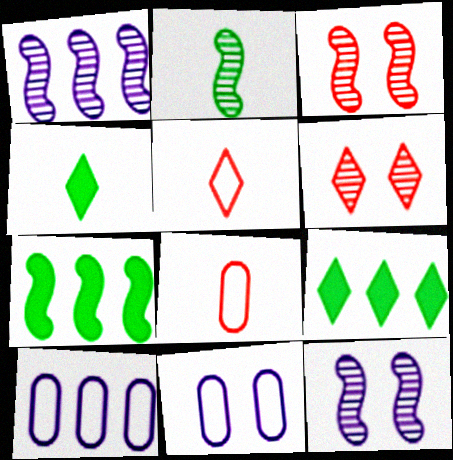[[1, 2, 3], 
[3, 4, 10], 
[8, 9, 12]]